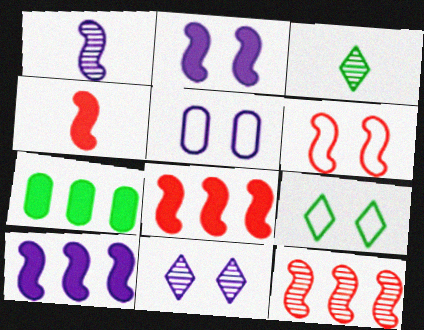[[2, 5, 11], 
[3, 5, 8], 
[4, 6, 12], 
[5, 6, 9]]